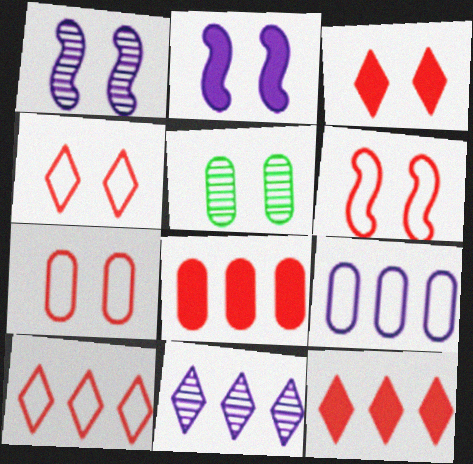[[2, 4, 5], 
[4, 6, 7]]